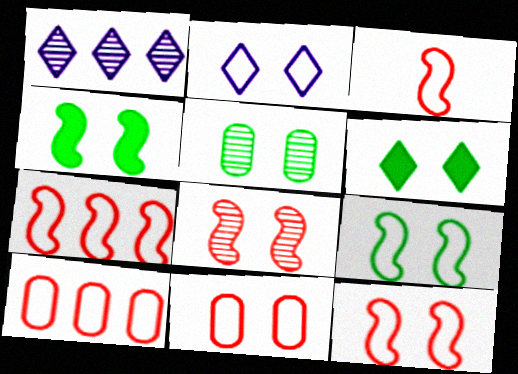[[2, 9, 11], 
[3, 7, 12], 
[5, 6, 9]]